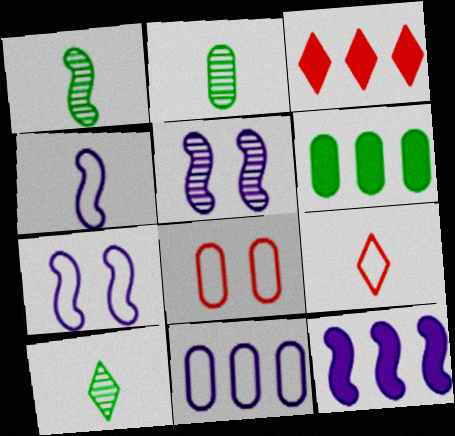[[1, 2, 10], 
[2, 3, 7], 
[3, 6, 12], 
[4, 5, 12], 
[5, 6, 9], 
[8, 10, 12]]